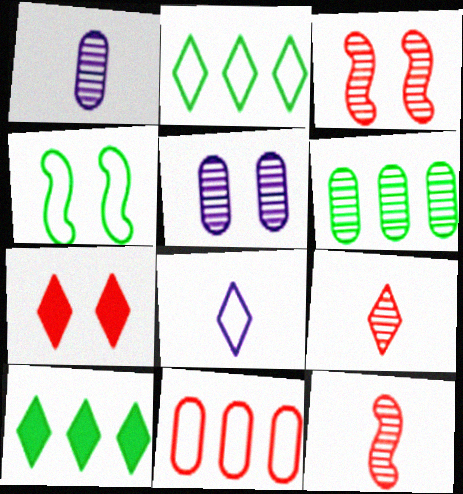[[4, 5, 7], 
[4, 8, 11], 
[7, 11, 12]]